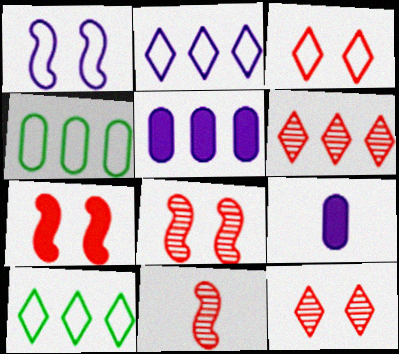[[8, 9, 10]]